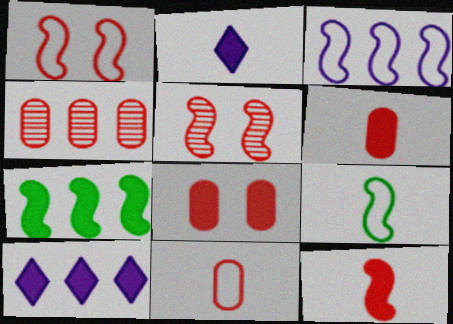[[1, 3, 9], 
[2, 7, 8], 
[4, 8, 11]]